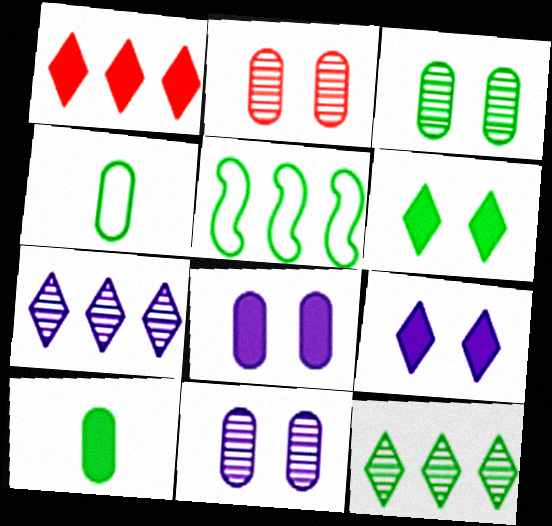[[2, 3, 11]]